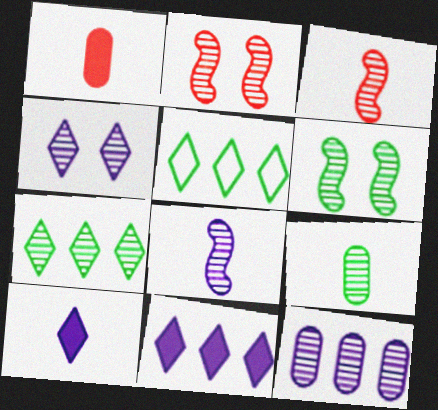[[4, 8, 12], 
[6, 7, 9]]